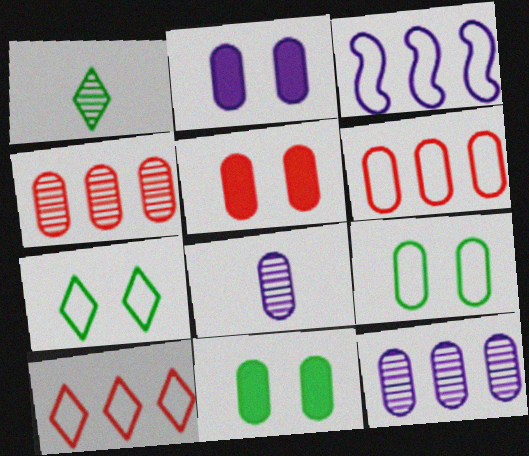[[1, 3, 5], 
[2, 5, 11], 
[6, 8, 11]]